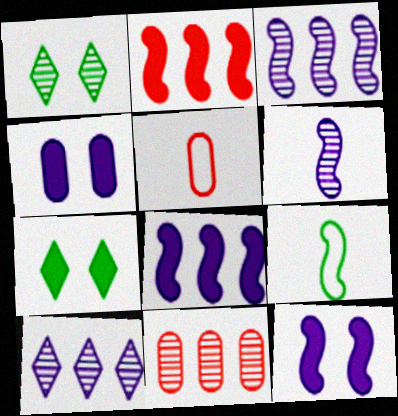[[1, 5, 8], 
[1, 6, 11], 
[3, 5, 7]]